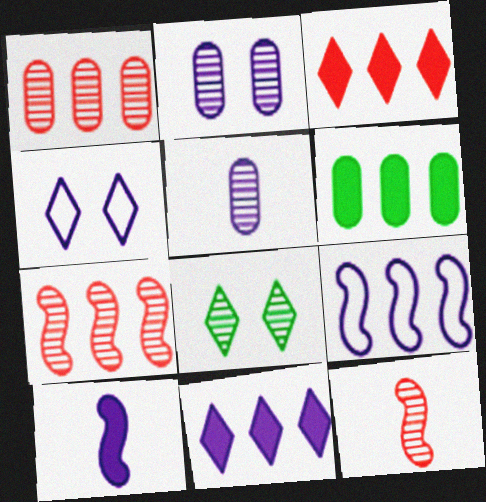[[4, 6, 12], 
[5, 7, 8]]